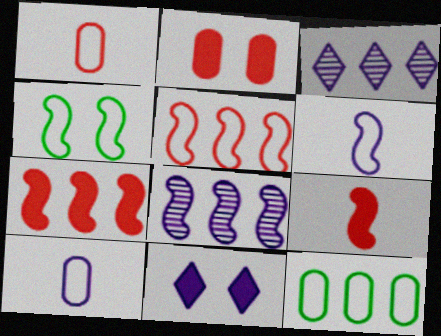[[3, 7, 12], 
[4, 5, 6], 
[4, 8, 9], 
[8, 10, 11]]